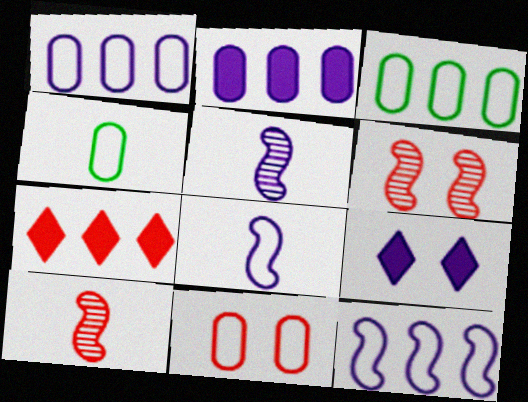[[1, 4, 11], 
[1, 5, 9], 
[3, 9, 10], 
[7, 10, 11]]